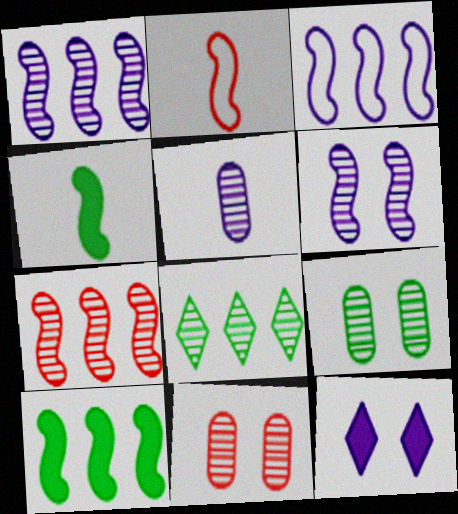[[2, 6, 10], 
[3, 5, 12], 
[3, 7, 10]]